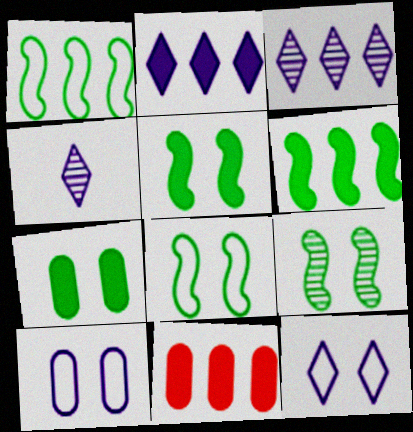[[1, 3, 11], 
[2, 4, 12], 
[2, 6, 11], 
[4, 8, 11], 
[5, 8, 9]]